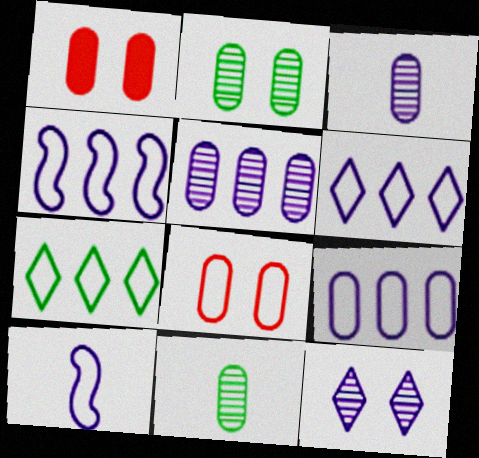[[1, 9, 11], 
[4, 6, 9], 
[7, 8, 10]]